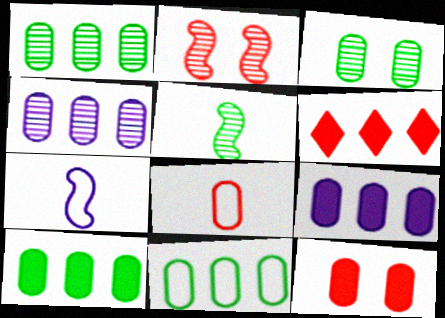[[1, 10, 11], 
[2, 6, 8], 
[3, 6, 7], 
[3, 8, 9]]